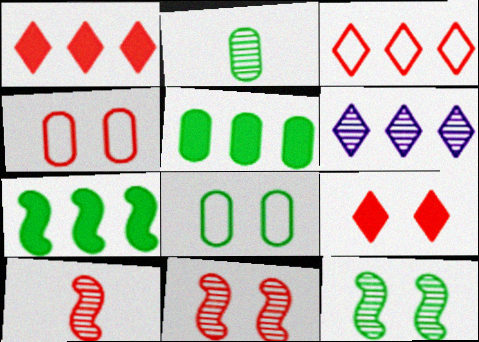[[1, 4, 10], 
[2, 5, 8], 
[2, 6, 11], 
[4, 9, 11]]